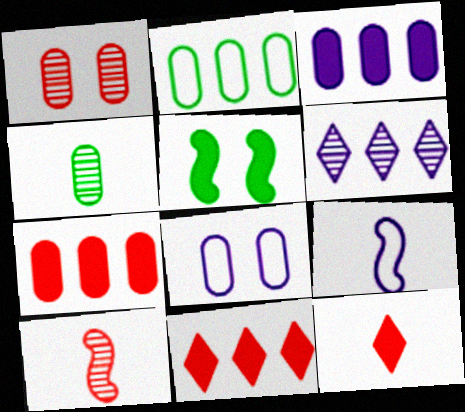[[3, 5, 12], 
[4, 7, 8], 
[4, 9, 12]]